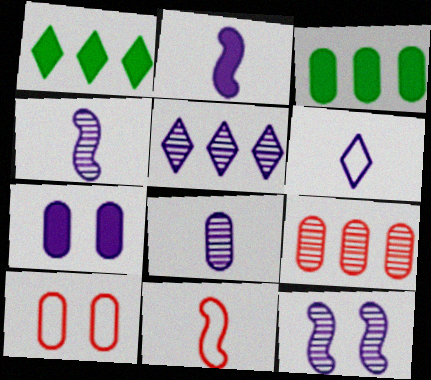[[1, 4, 10], 
[2, 6, 8], 
[3, 8, 10], 
[5, 8, 12]]